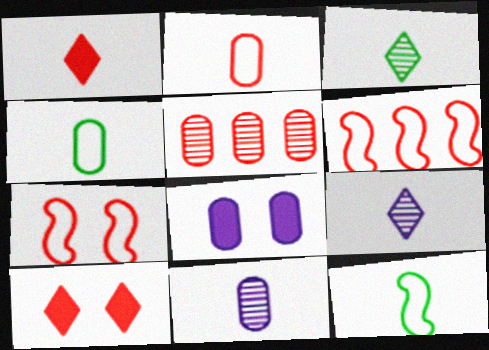[[1, 5, 7], 
[1, 11, 12], 
[3, 6, 8], 
[4, 5, 8]]